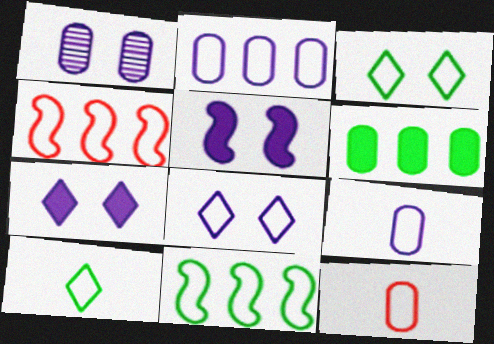[[1, 5, 8], 
[1, 6, 12], 
[3, 4, 9], 
[8, 11, 12]]